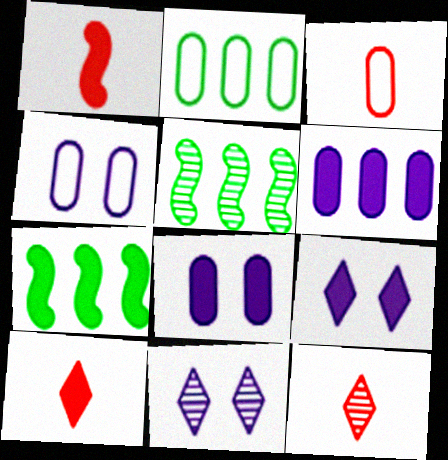[[1, 2, 11], 
[1, 3, 12], 
[2, 3, 4], 
[3, 5, 9], 
[3, 7, 11], 
[4, 5, 10], 
[4, 7, 12], 
[7, 8, 10]]